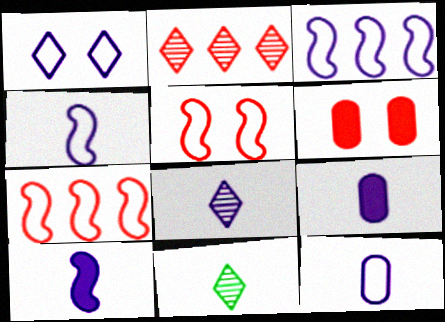[[1, 3, 12], 
[3, 6, 11], 
[4, 8, 9], 
[8, 10, 12]]